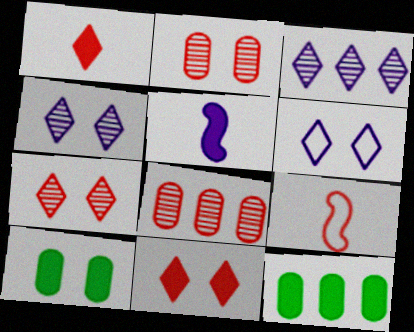[[3, 9, 10], 
[4, 9, 12], 
[5, 11, 12], 
[8, 9, 11]]